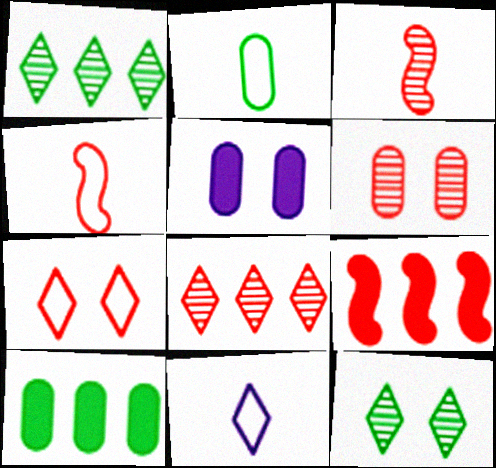[[1, 4, 5], 
[2, 4, 11], 
[3, 6, 8]]